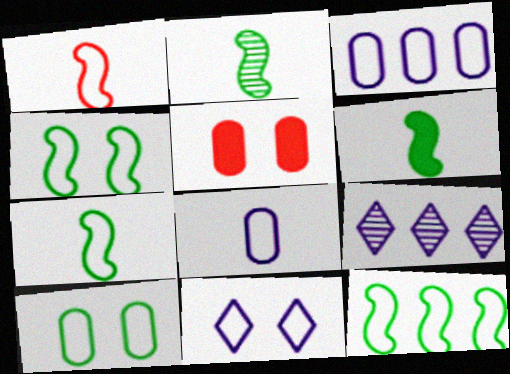[[2, 6, 7], 
[4, 7, 12], 
[5, 7, 9]]